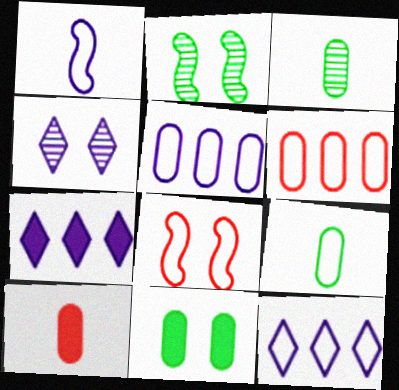[[2, 10, 12], 
[3, 7, 8], 
[4, 8, 11], 
[8, 9, 12]]